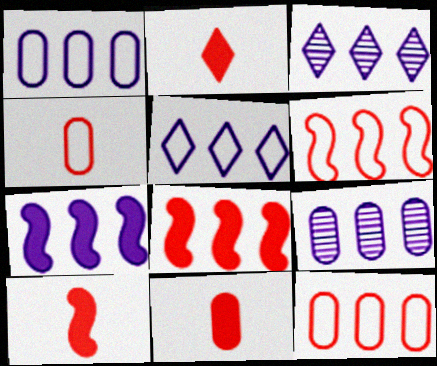[[1, 3, 7], 
[2, 10, 11], 
[5, 7, 9]]